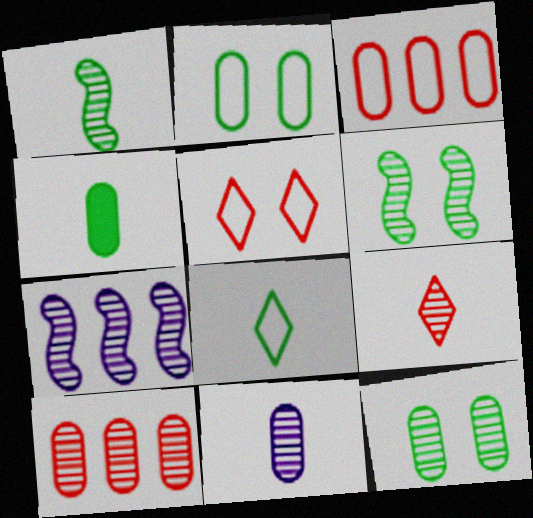[[1, 4, 8], 
[1, 9, 11], 
[4, 5, 7], 
[7, 9, 12], 
[10, 11, 12]]